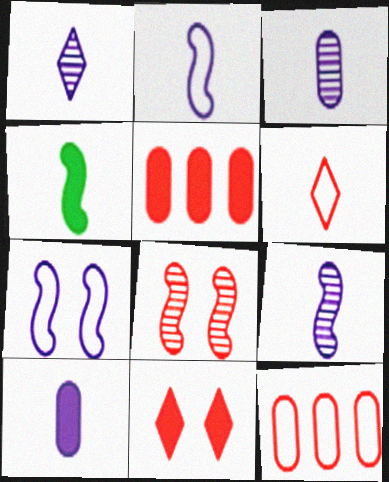[[1, 2, 10], 
[1, 3, 9], 
[3, 4, 6], 
[5, 6, 8]]